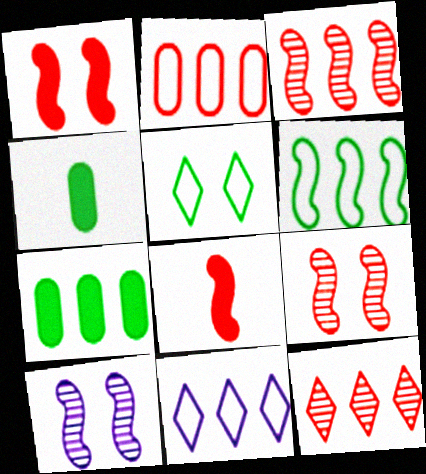[[2, 6, 11], 
[3, 7, 11], 
[4, 9, 11], 
[6, 8, 10]]